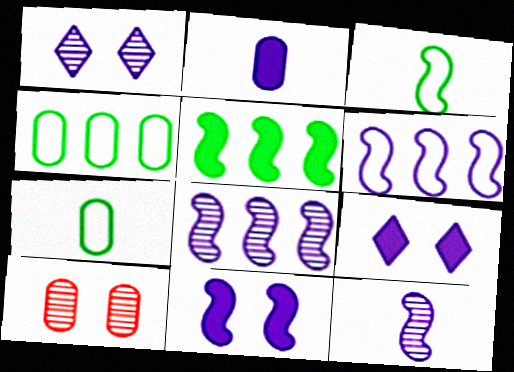[[1, 2, 6], 
[2, 4, 10], 
[6, 11, 12]]